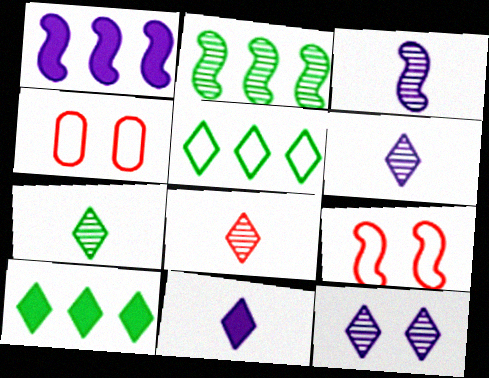[[1, 4, 7], 
[2, 4, 11], 
[3, 4, 10], 
[6, 7, 8]]